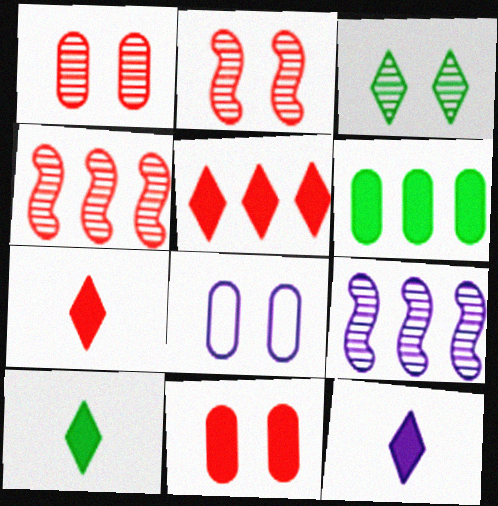[[4, 8, 10], 
[7, 10, 12], 
[8, 9, 12]]